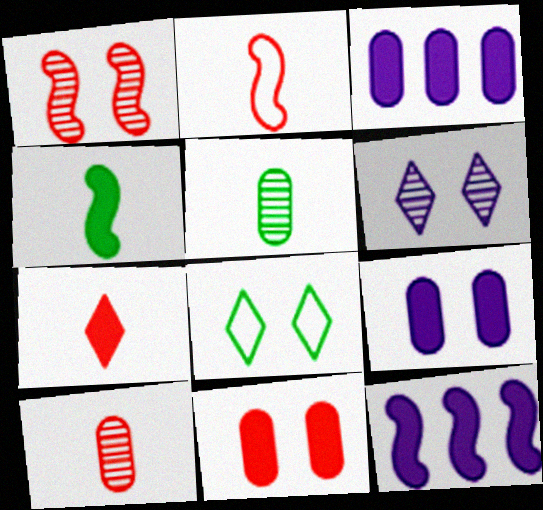[[1, 8, 9], 
[2, 7, 10], 
[8, 10, 12]]